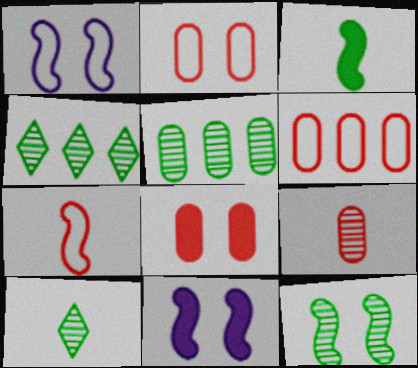[[5, 10, 12], 
[6, 8, 9], 
[6, 10, 11]]